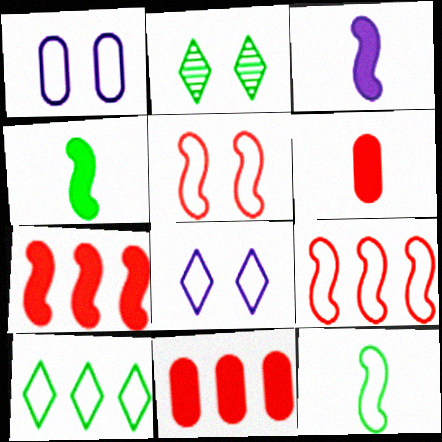[]